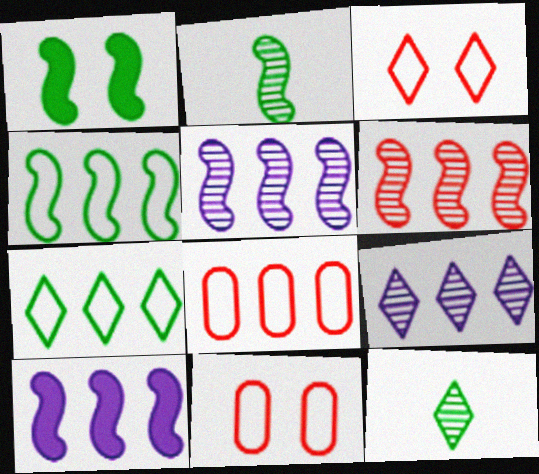[[1, 2, 4], 
[4, 6, 10], 
[10, 11, 12]]